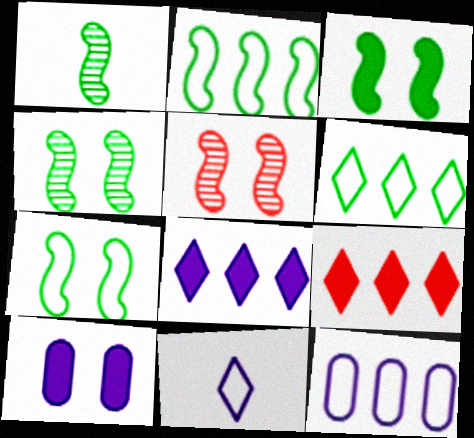[[1, 2, 3], 
[3, 4, 7]]